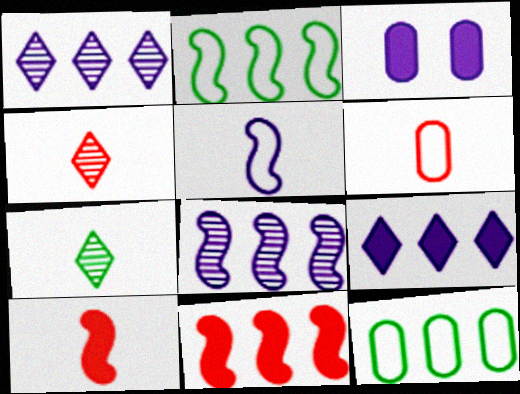[[1, 3, 5], 
[1, 11, 12], 
[2, 3, 4], 
[2, 8, 11], 
[4, 6, 10]]